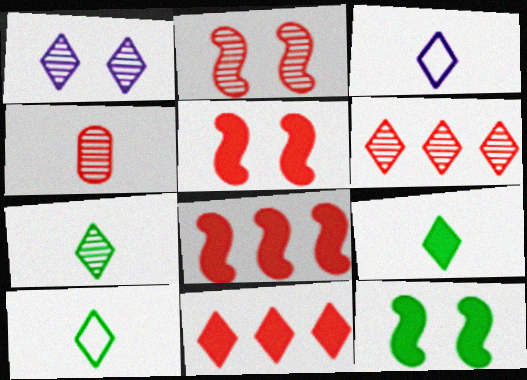[[1, 6, 7], 
[1, 10, 11], 
[2, 4, 6], 
[7, 9, 10]]